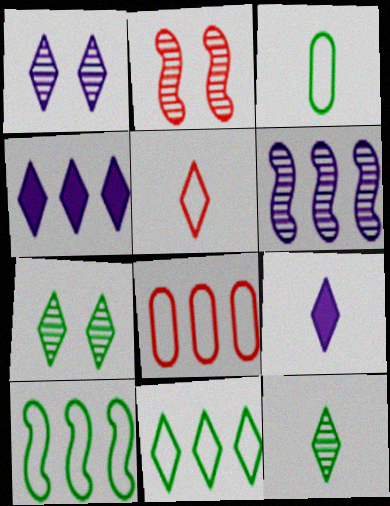[[2, 3, 4], 
[4, 5, 7], 
[5, 9, 12]]